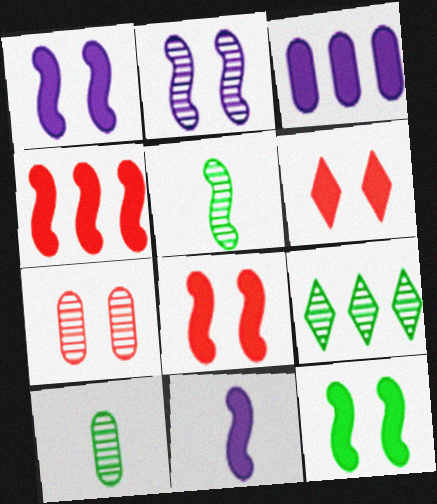[[1, 8, 12], 
[4, 11, 12]]